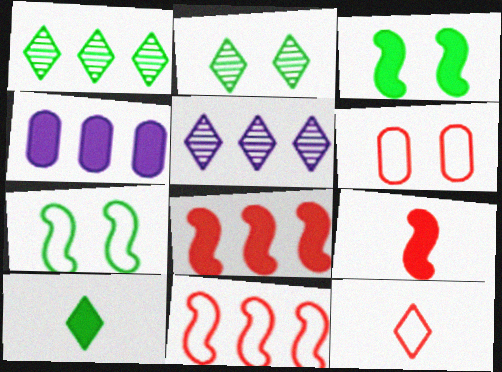[[1, 4, 11], 
[6, 11, 12]]